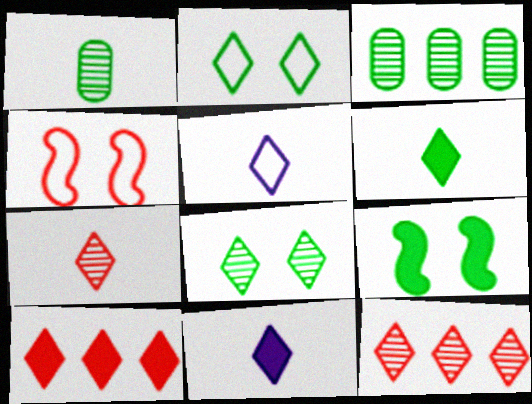[[2, 11, 12], 
[3, 4, 11], 
[5, 6, 7], 
[5, 8, 10]]